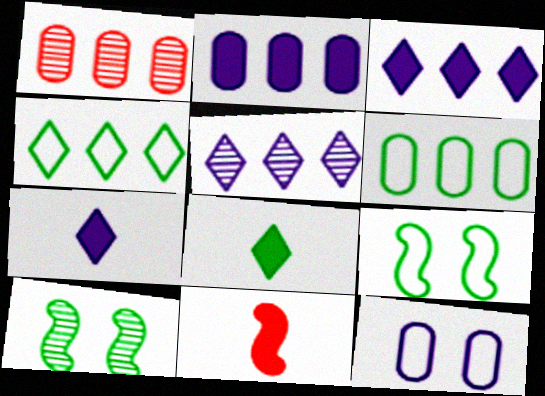[[1, 2, 6], 
[1, 7, 9], 
[6, 8, 10]]